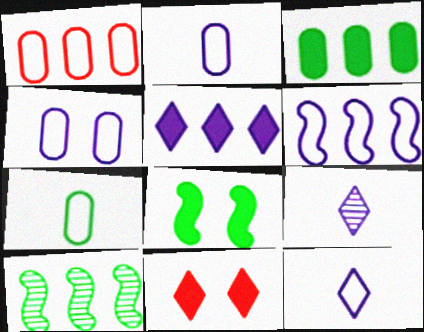[[1, 4, 7], 
[1, 5, 10], 
[1, 8, 9], 
[2, 10, 11], 
[4, 6, 12]]